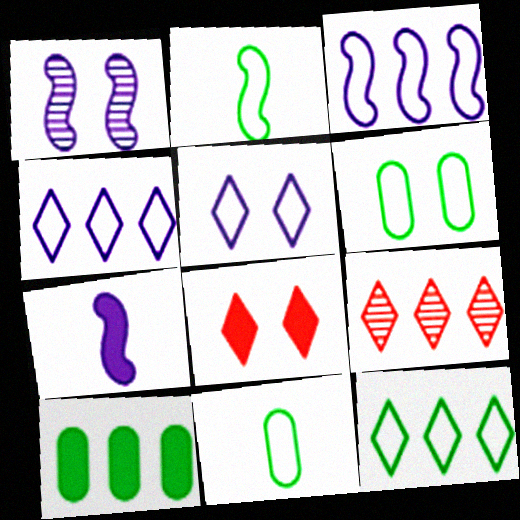[[1, 3, 7], 
[1, 6, 8], 
[2, 6, 12], 
[3, 9, 10], 
[6, 7, 9], 
[7, 8, 10]]